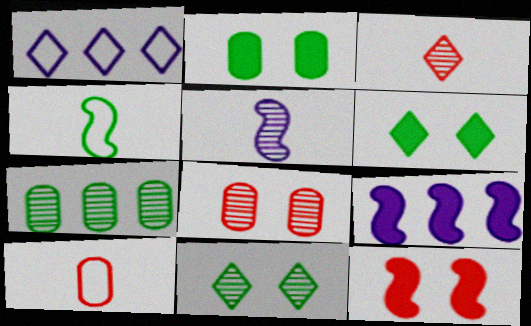[[1, 3, 6], 
[4, 6, 7], 
[9, 10, 11]]